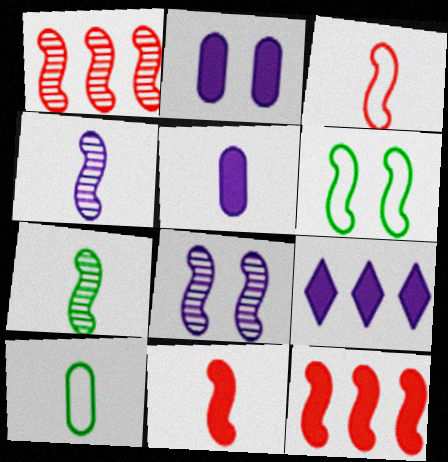[[1, 7, 8], 
[4, 6, 12]]